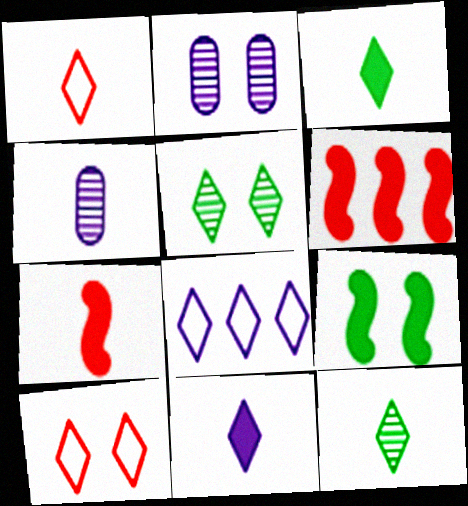[[1, 11, 12], 
[2, 9, 10]]